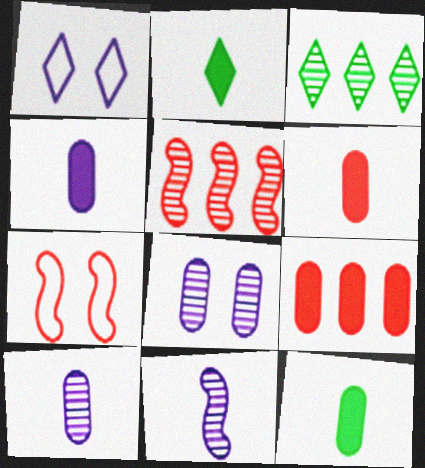[[1, 5, 12], 
[3, 4, 7], 
[4, 6, 12]]